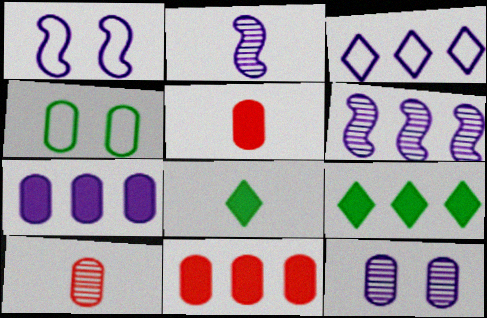[[1, 9, 10], 
[3, 6, 7], 
[4, 7, 10]]